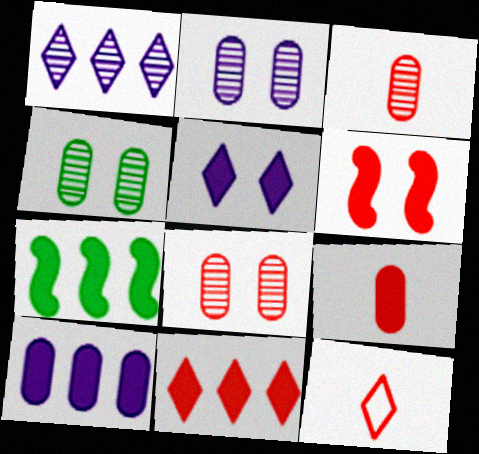[[2, 4, 8], 
[2, 7, 12], 
[5, 7, 9], 
[6, 9, 11], 
[7, 10, 11]]